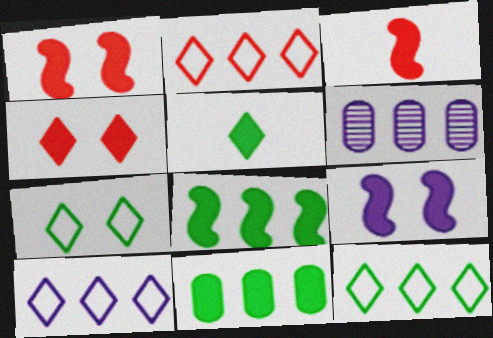[[2, 6, 8], 
[2, 10, 12], 
[3, 6, 7], 
[3, 8, 9]]